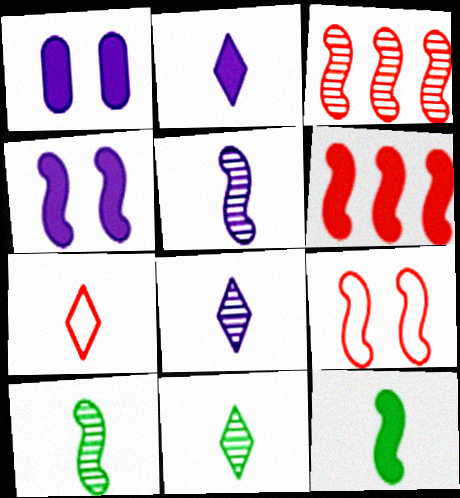[[2, 7, 11], 
[4, 6, 12]]